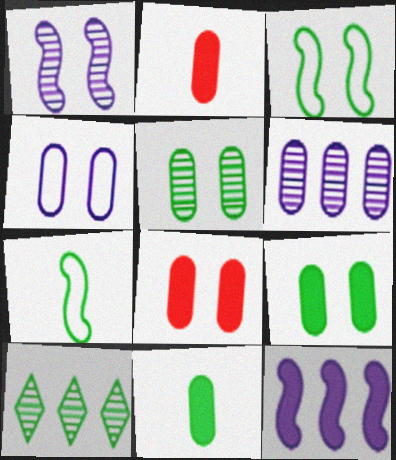[[3, 10, 11], 
[4, 5, 8], 
[7, 9, 10]]